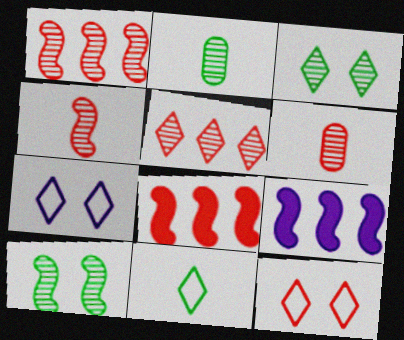[[2, 7, 8], 
[2, 9, 12], 
[6, 8, 12]]